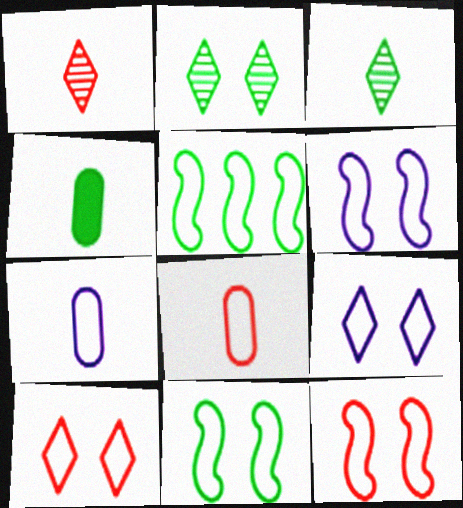[[2, 4, 5], 
[5, 7, 10], 
[5, 8, 9], 
[6, 11, 12]]